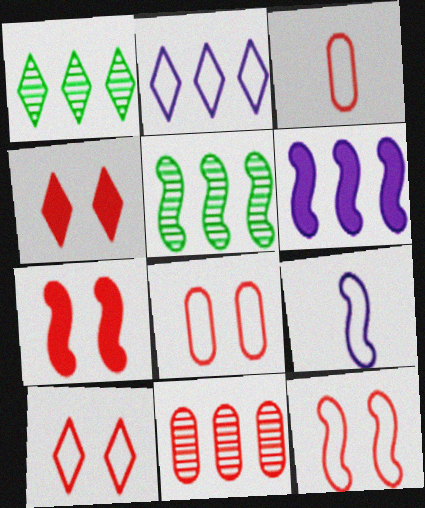[[5, 7, 9], 
[8, 10, 12]]